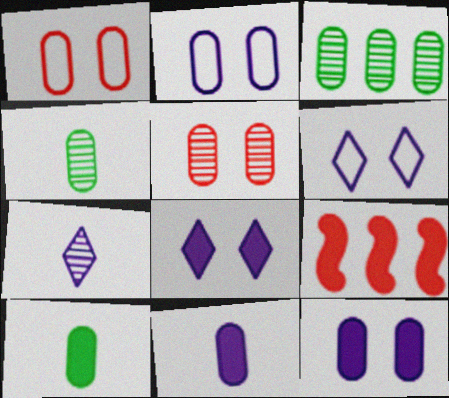[[1, 3, 11], 
[4, 6, 9], 
[8, 9, 10]]